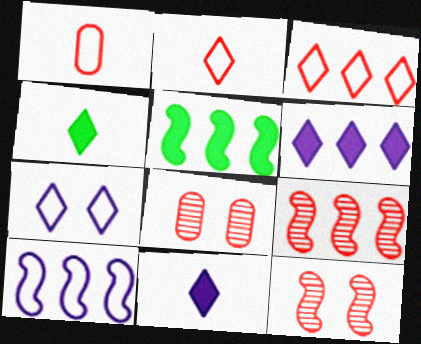[[4, 8, 10], 
[5, 9, 10]]